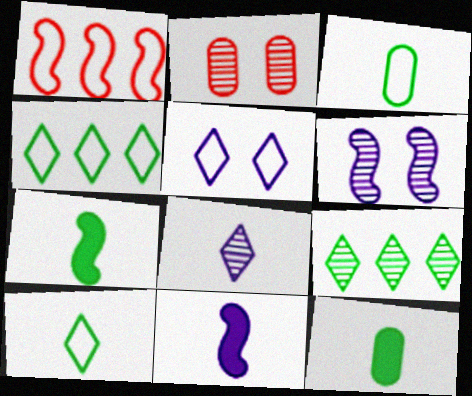[[1, 3, 5], 
[1, 6, 7], 
[2, 4, 11]]